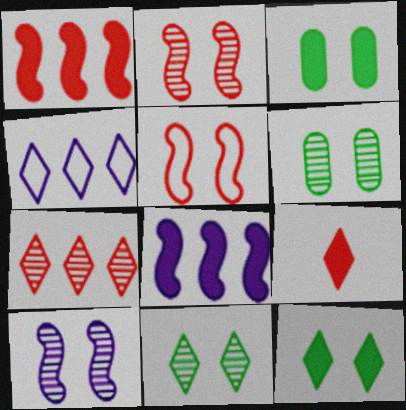[[3, 8, 9], 
[4, 9, 11]]